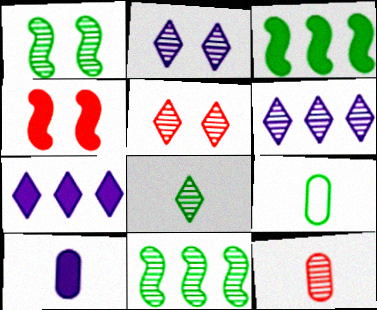[[1, 6, 12], 
[2, 11, 12], 
[4, 6, 9], 
[5, 6, 8], 
[9, 10, 12]]